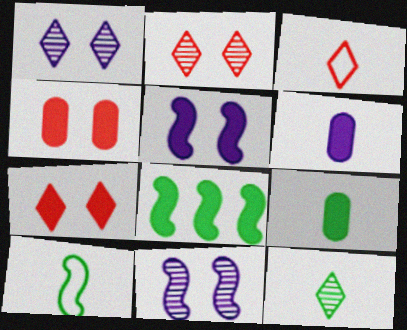[[6, 7, 8], 
[9, 10, 12]]